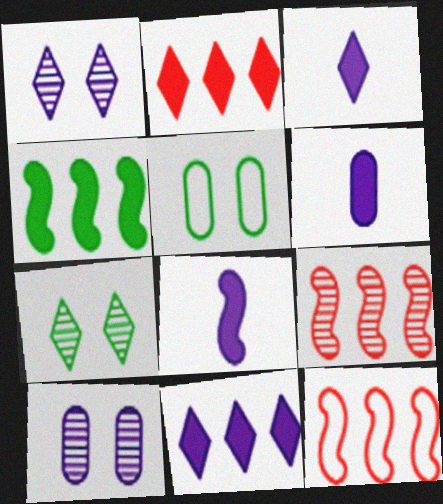[[3, 5, 9], 
[3, 6, 8], 
[6, 7, 12]]